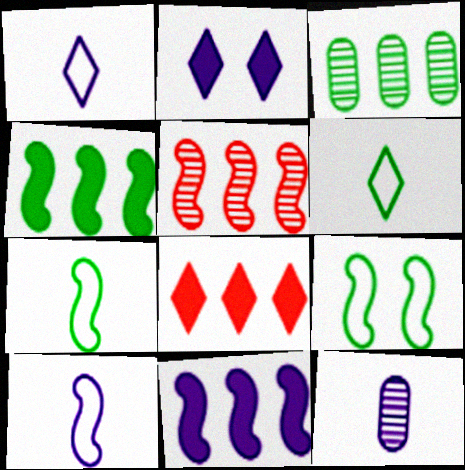[[8, 9, 12]]